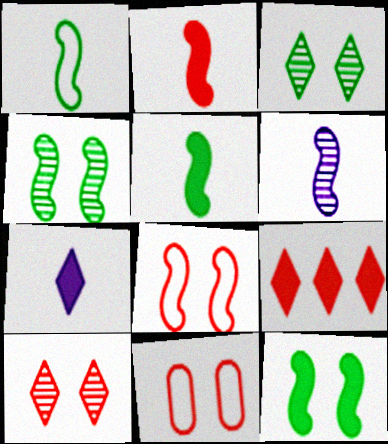[[1, 2, 6]]